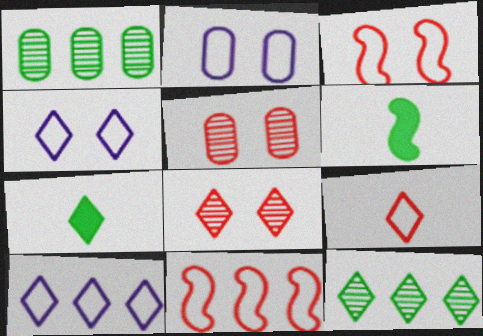[[5, 6, 10], 
[7, 8, 10]]